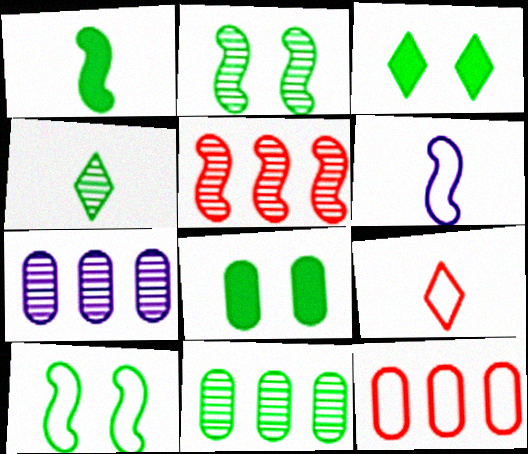[[2, 4, 11]]